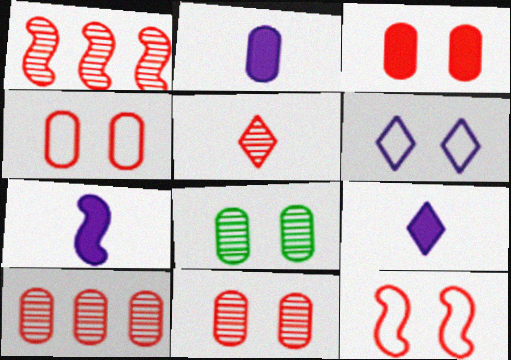[[1, 5, 11], 
[2, 7, 9], 
[3, 4, 11]]